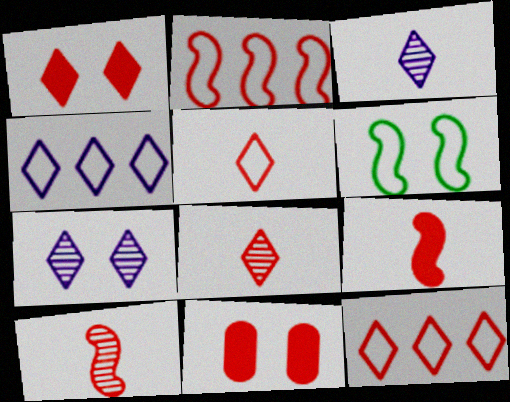[[1, 8, 12], 
[2, 8, 11], 
[6, 7, 11], 
[10, 11, 12]]